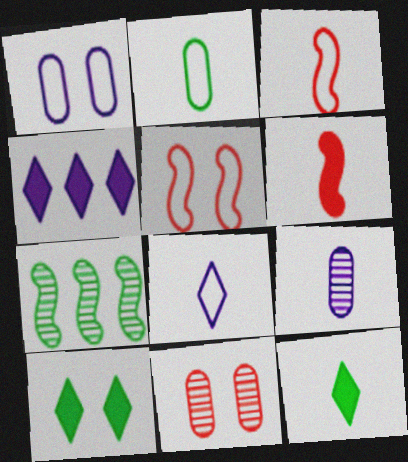[[2, 3, 8], 
[2, 7, 10], 
[3, 9, 12]]